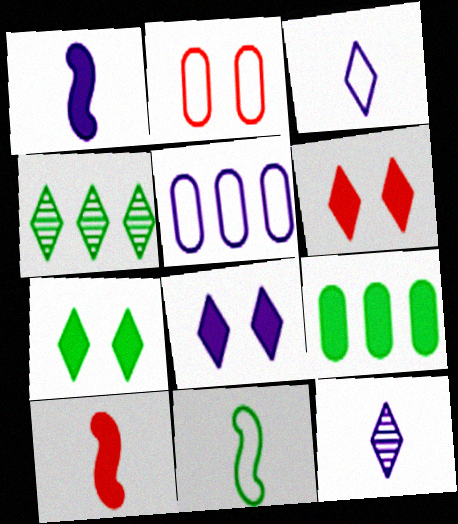[[1, 2, 4], 
[1, 6, 9], 
[3, 4, 6], 
[6, 7, 8], 
[8, 9, 10]]